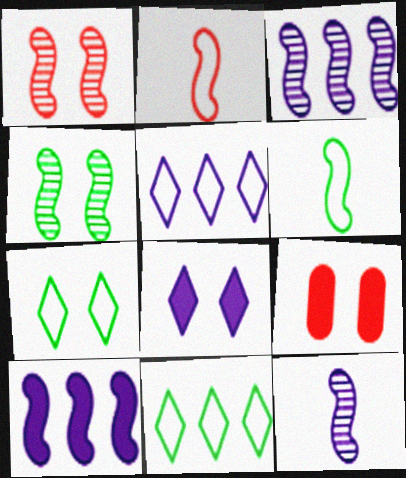[[1, 6, 10], 
[2, 4, 10], 
[9, 11, 12]]